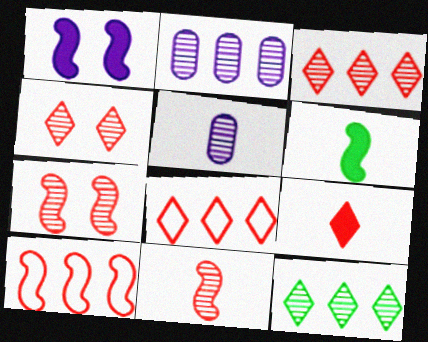[[4, 8, 9], 
[5, 7, 12]]